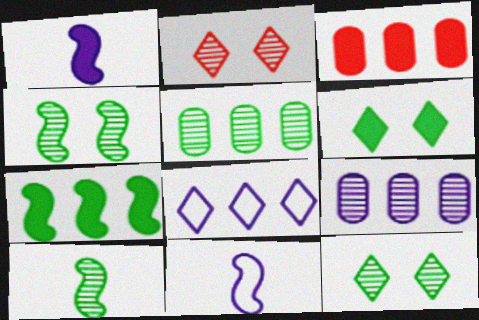[[1, 3, 6], 
[2, 9, 10], 
[3, 11, 12], 
[5, 10, 12]]